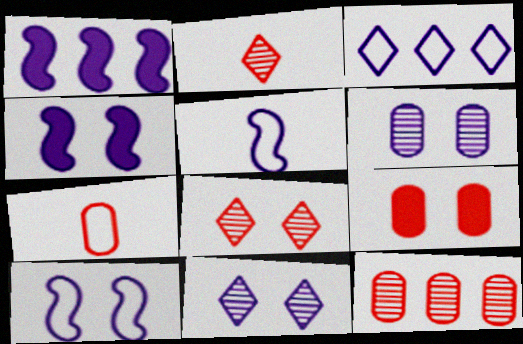[[7, 9, 12]]